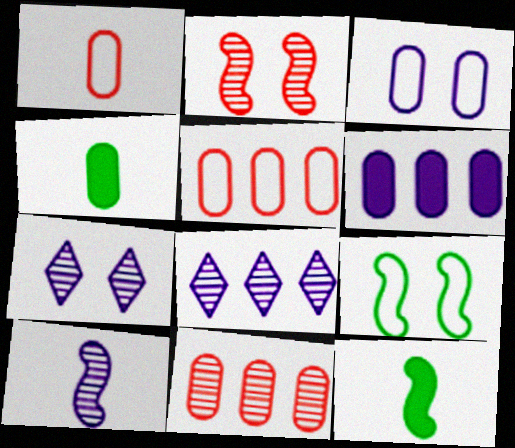[[3, 4, 11], 
[5, 7, 12]]